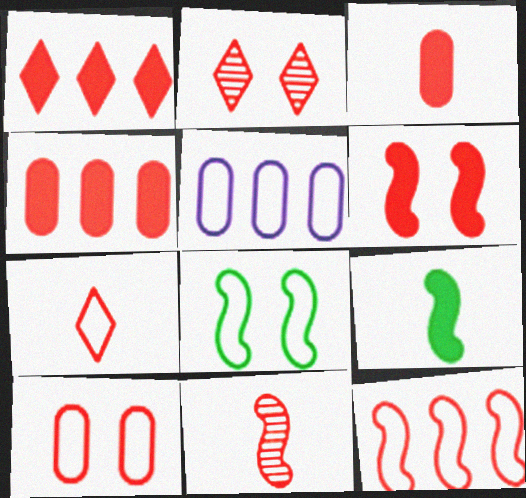[[1, 2, 7], 
[1, 3, 6], 
[1, 10, 11], 
[2, 3, 12], 
[2, 5, 9], 
[2, 6, 10], 
[3, 7, 11], 
[5, 7, 8], 
[6, 11, 12], 
[7, 10, 12]]